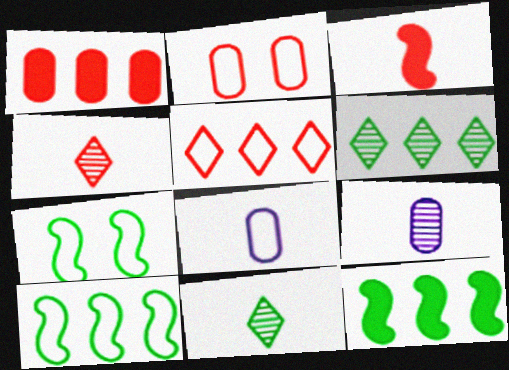[[3, 8, 11], 
[5, 7, 8]]